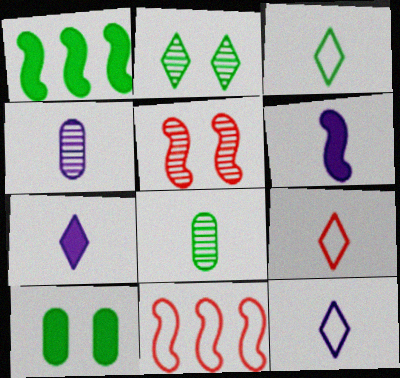[[3, 9, 12], 
[4, 6, 12], 
[6, 8, 9]]